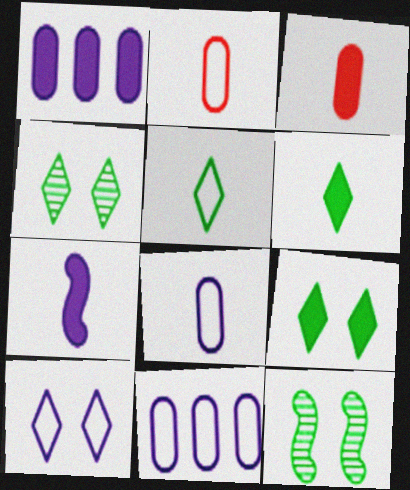[[3, 6, 7]]